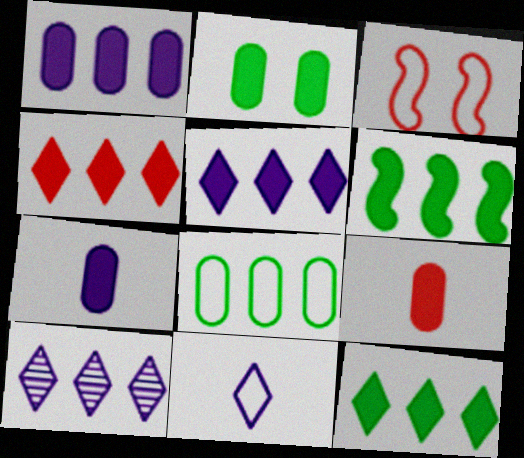[[1, 2, 9], 
[1, 4, 6], 
[3, 8, 11], 
[4, 5, 12]]